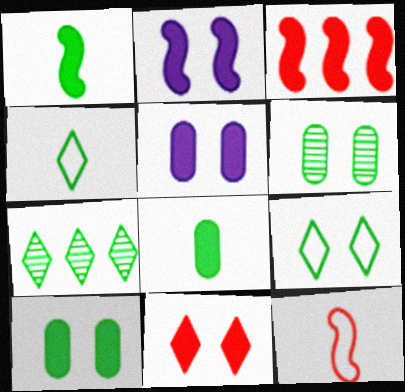[[1, 2, 3], 
[2, 10, 11], 
[5, 7, 12]]